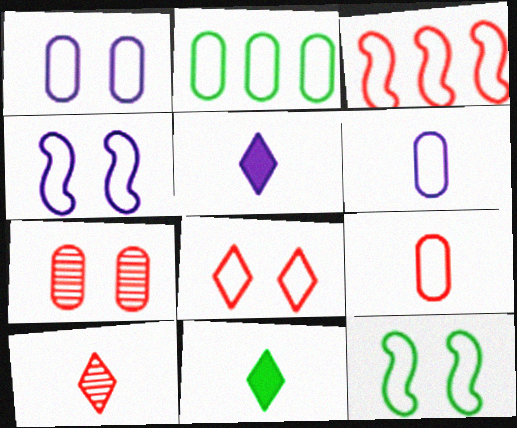[[1, 2, 9], 
[1, 8, 12], 
[3, 8, 9]]